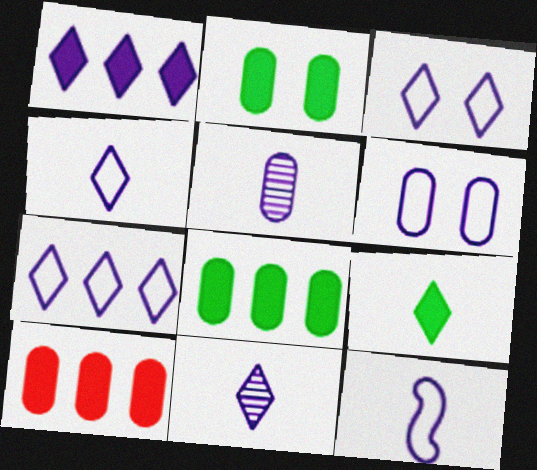[[1, 3, 11], 
[3, 4, 7], 
[6, 7, 12]]